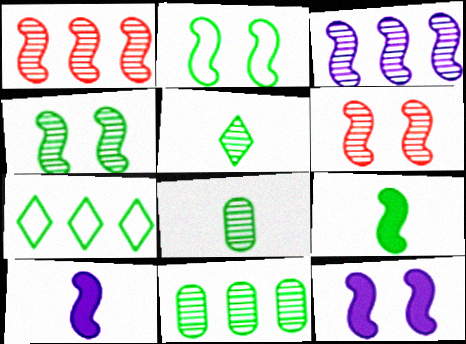[[1, 2, 10], 
[2, 6, 12], 
[4, 5, 11]]